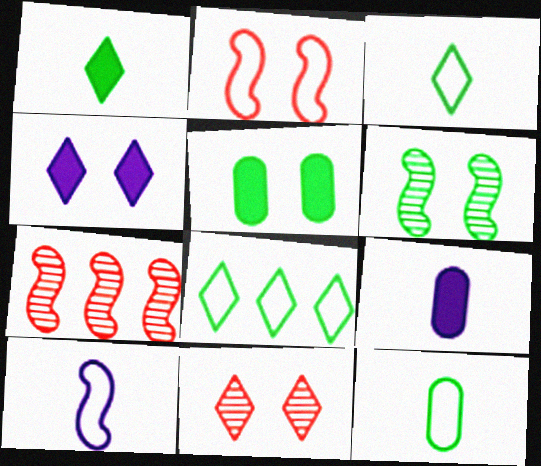[[4, 7, 12]]